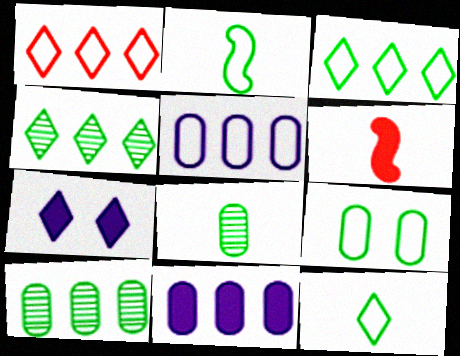[[2, 3, 9]]